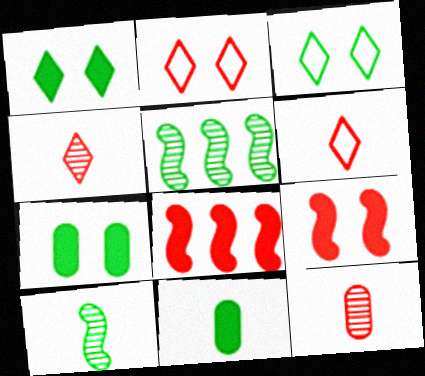[[2, 8, 12], 
[3, 5, 11]]